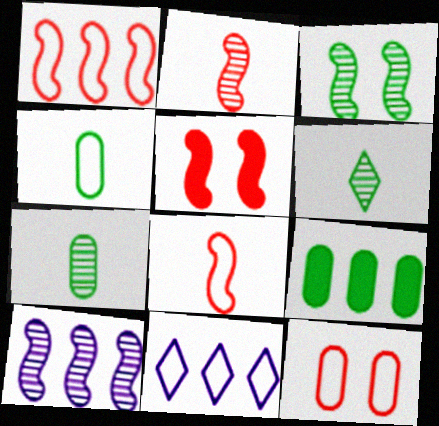[[1, 2, 5], 
[2, 3, 10], 
[5, 7, 11]]